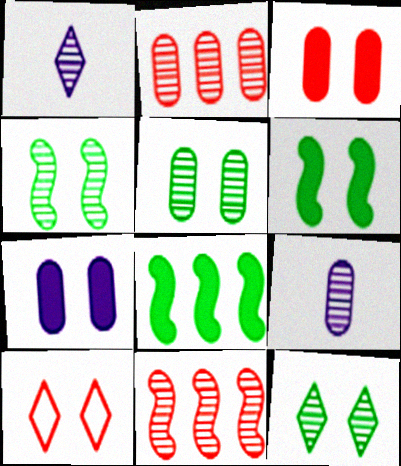[[1, 2, 4], 
[1, 5, 11], 
[2, 5, 9], 
[4, 5, 12], 
[4, 7, 10], 
[8, 9, 10], 
[9, 11, 12]]